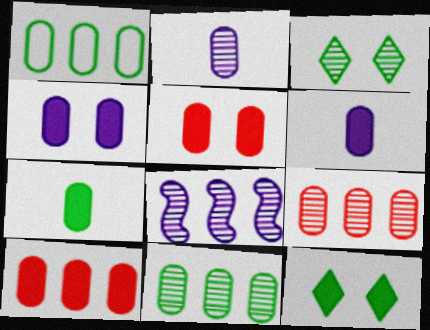[[1, 2, 5], 
[4, 7, 10]]